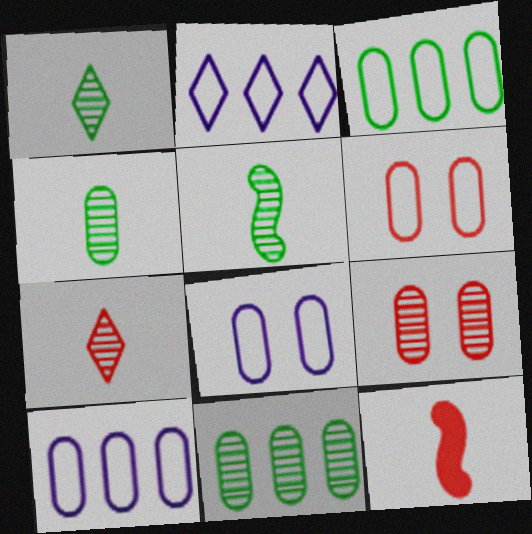[[1, 4, 5]]